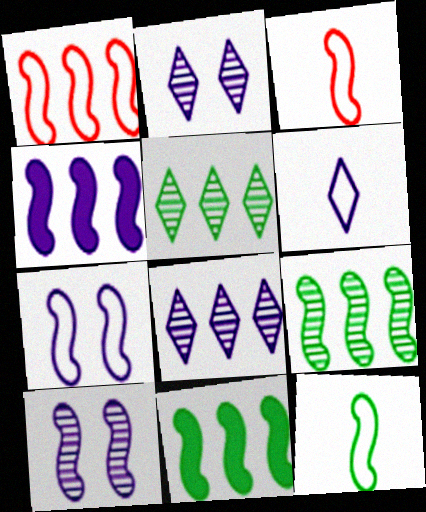[[1, 4, 9], 
[1, 7, 12], 
[3, 10, 11]]